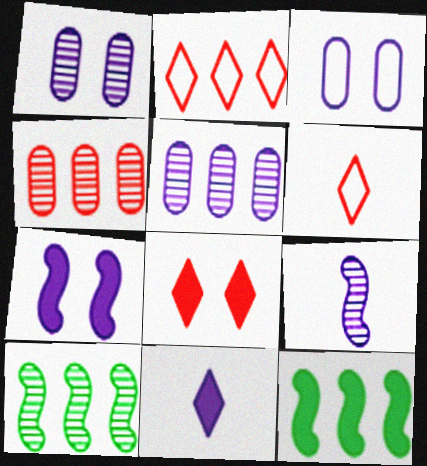[[1, 6, 12], 
[2, 5, 12]]